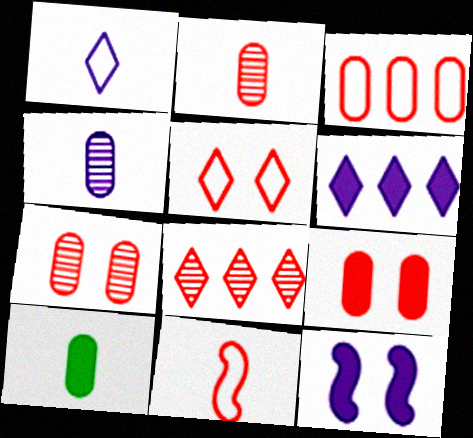[[2, 3, 9], 
[3, 5, 11], 
[8, 9, 11]]